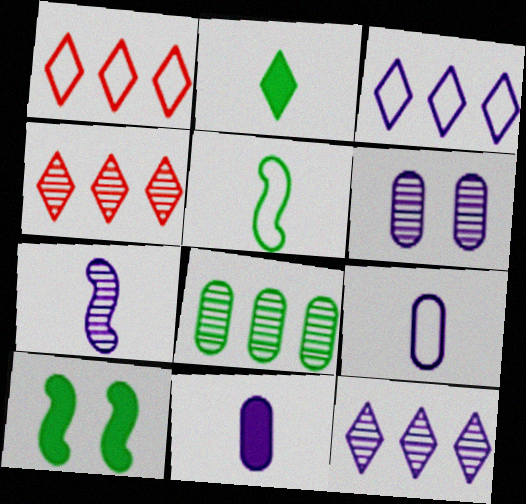[[4, 9, 10], 
[6, 7, 12]]